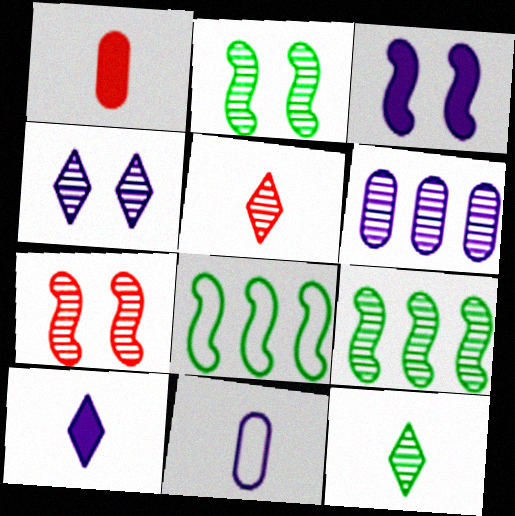[[1, 4, 8], 
[2, 5, 6], 
[6, 7, 12]]